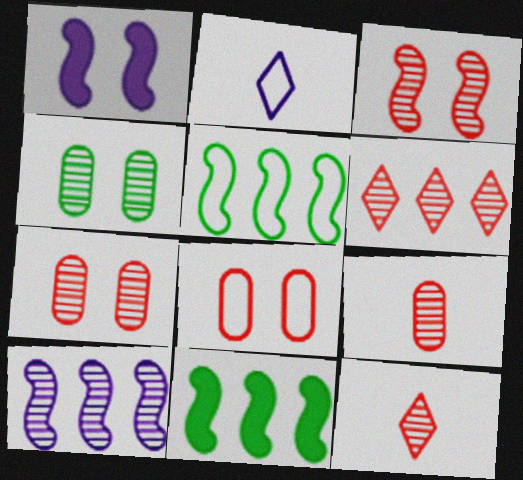[[2, 5, 8], 
[2, 7, 11], 
[3, 6, 9], 
[4, 10, 12]]